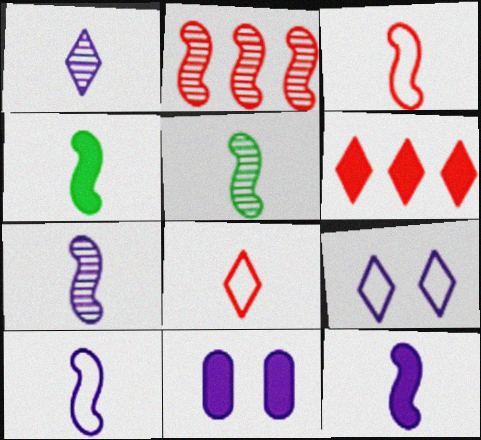[[3, 4, 7], 
[3, 5, 12], 
[4, 6, 11], 
[7, 10, 12]]